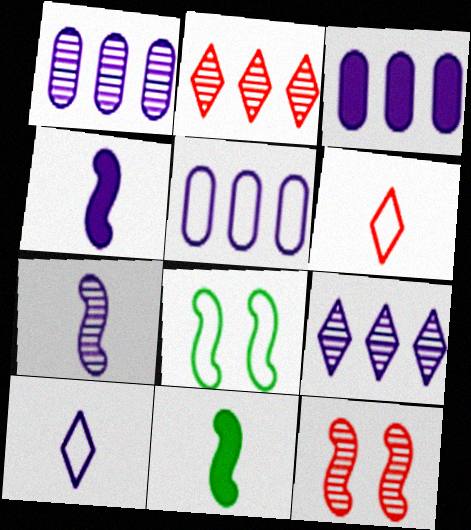[[1, 3, 5], 
[5, 6, 8]]